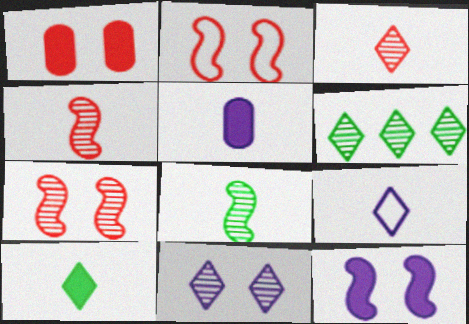[[2, 5, 6], 
[3, 6, 11], 
[3, 9, 10]]